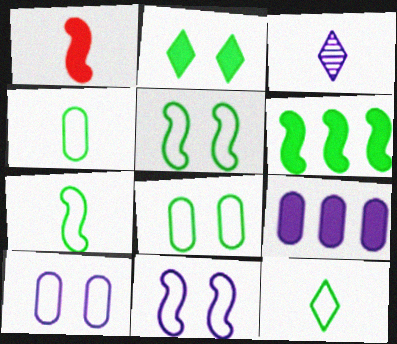[[1, 2, 9], 
[1, 3, 4], 
[3, 9, 11], 
[4, 7, 12]]